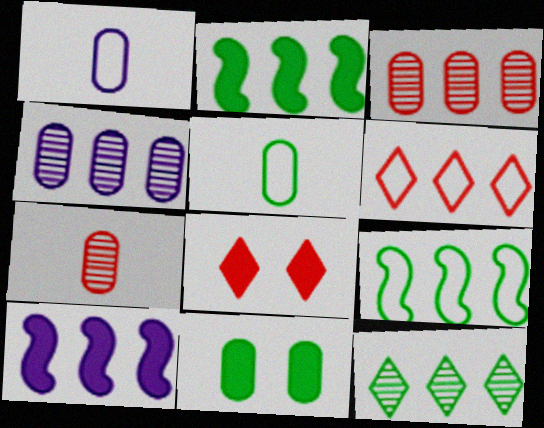[[1, 3, 11], 
[2, 4, 6]]